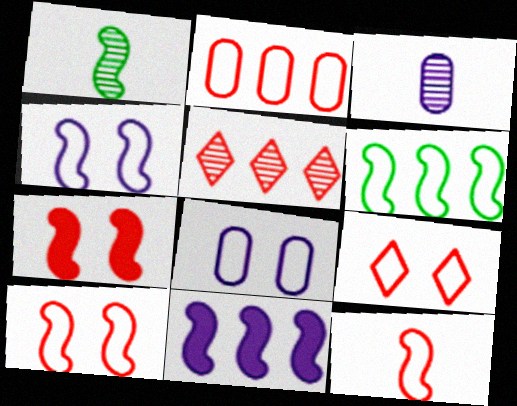[[1, 10, 11], 
[2, 9, 12], 
[4, 6, 12]]